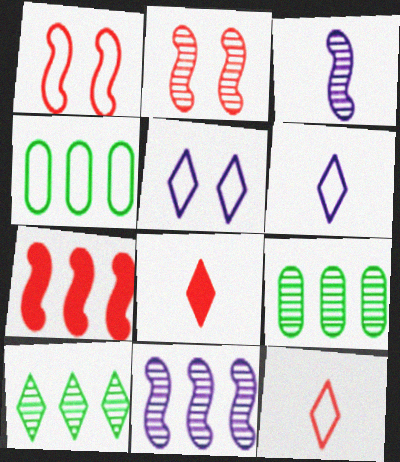[[1, 4, 6], 
[5, 8, 10]]